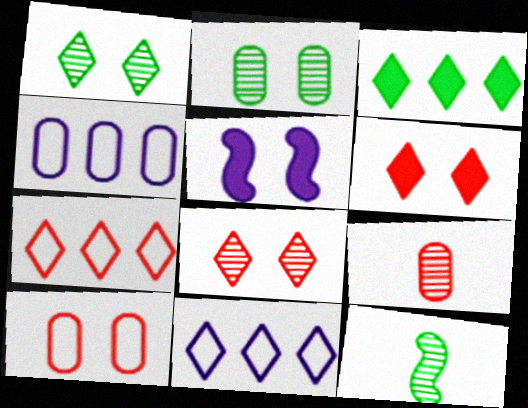[[1, 5, 10], 
[4, 6, 12]]